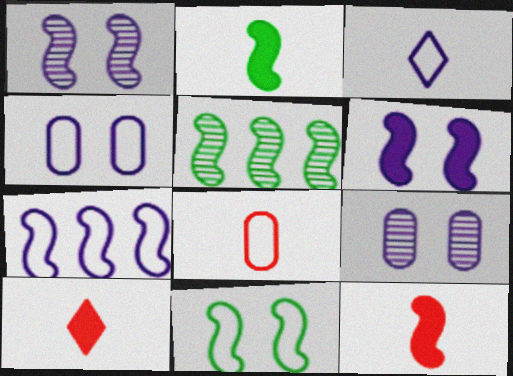[[2, 5, 11], 
[3, 4, 7], 
[4, 5, 10]]